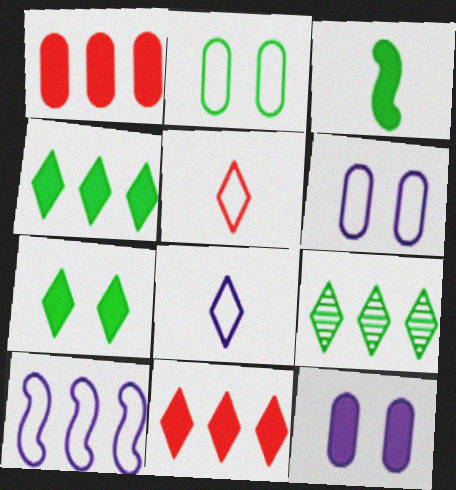[[1, 9, 10], 
[2, 3, 9], 
[2, 5, 10], 
[3, 11, 12], 
[6, 8, 10]]